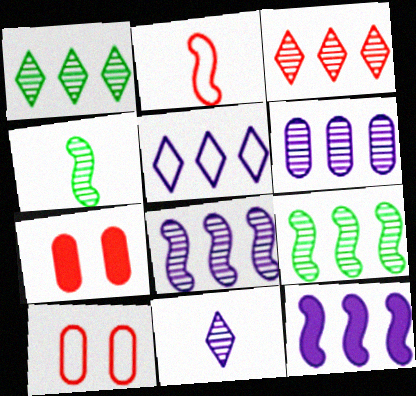[[2, 3, 7], 
[3, 6, 9], 
[4, 5, 7], 
[5, 6, 12]]